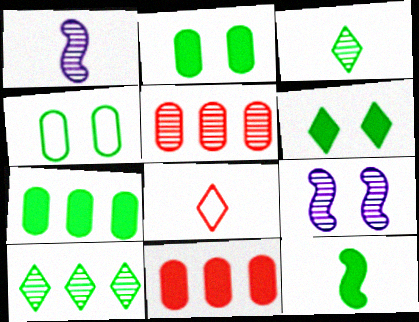[[3, 5, 9], 
[4, 10, 12], 
[6, 7, 12], 
[7, 8, 9]]